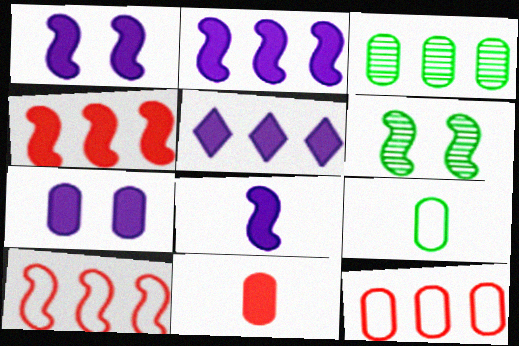[[1, 2, 8], 
[3, 5, 10], 
[5, 7, 8], 
[6, 8, 10]]